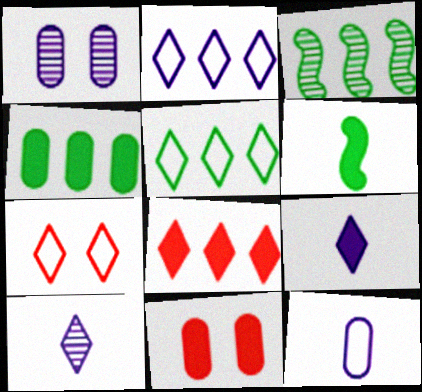[[3, 4, 5]]